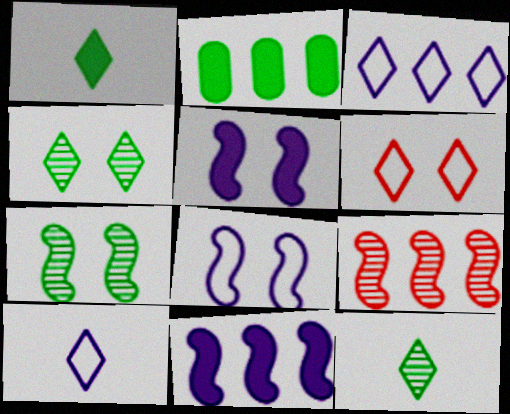[[2, 3, 9]]